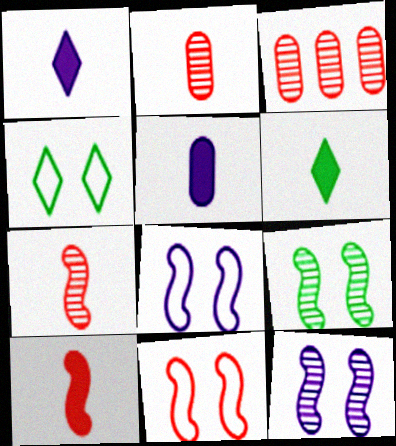[[3, 6, 8], 
[5, 6, 10]]